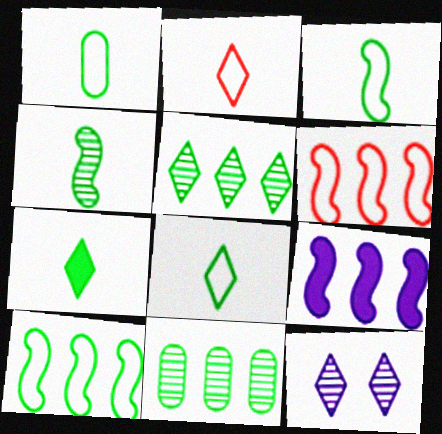[[1, 3, 8], 
[1, 4, 7]]